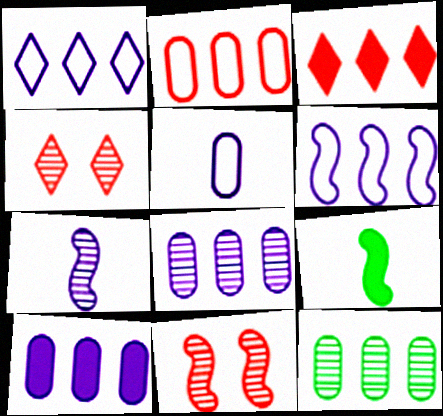[[2, 10, 12], 
[3, 6, 12], 
[4, 7, 12], 
[6, 9, 11]]